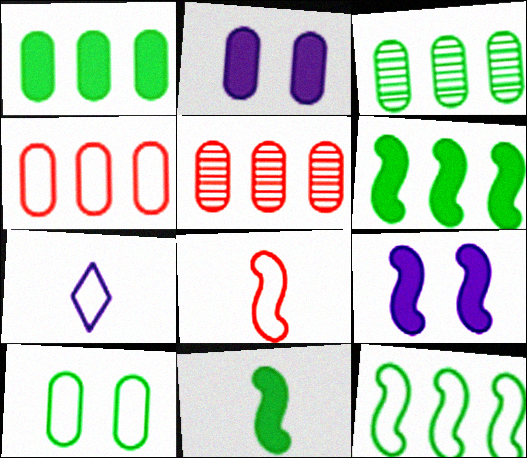[]